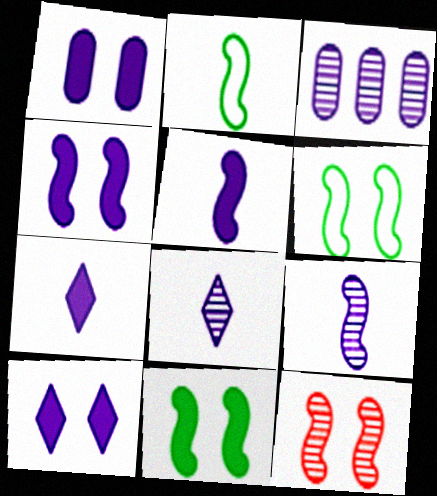[[1, 4, 10], 
[4, 6, 12]]